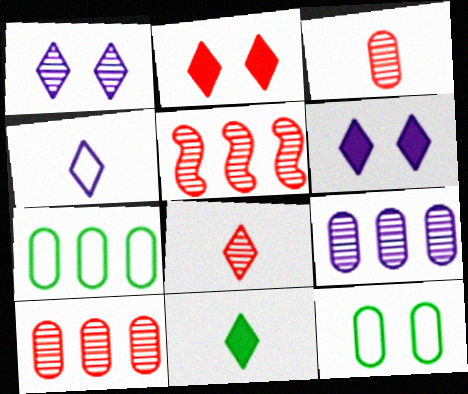[[4, 8, 11]]